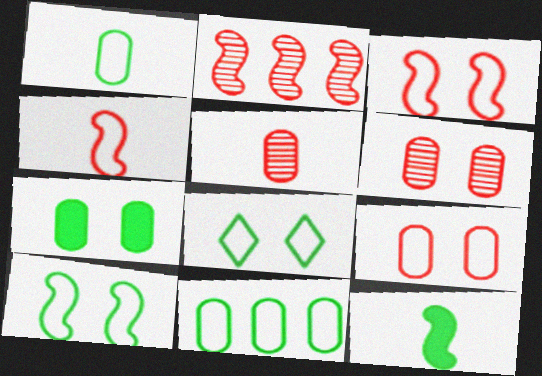[]